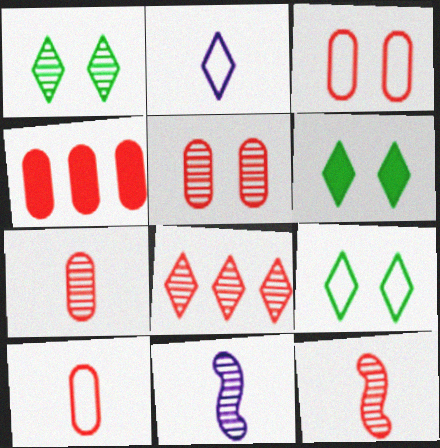[[1, 6, 9], 
[2, 6, 8], 
[3, 4, 7], 
[4, 5, 10], 
[4, 9, 11], 
[5, 8, 12]]